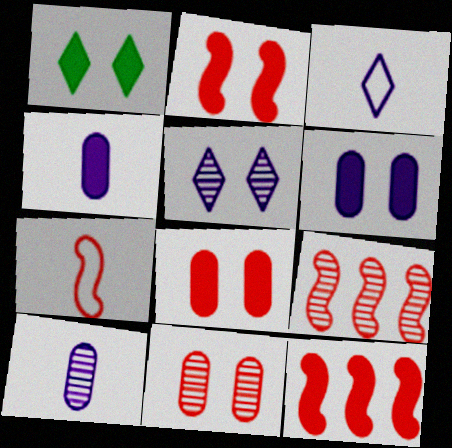[[1, 2, 6], 
[1, 4, 12], 
[2, 7, 9]]